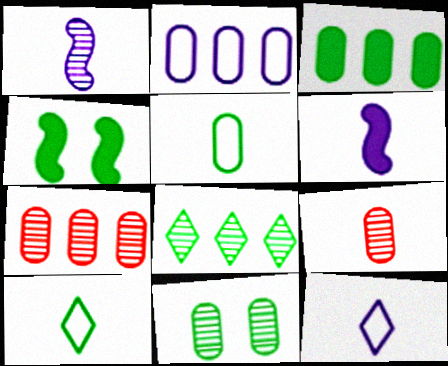[[2, 3, 7], 
[3, 5, 11], 
[4, 5, 8], 
[4, 7, 12], 
[6, 9, 10]]